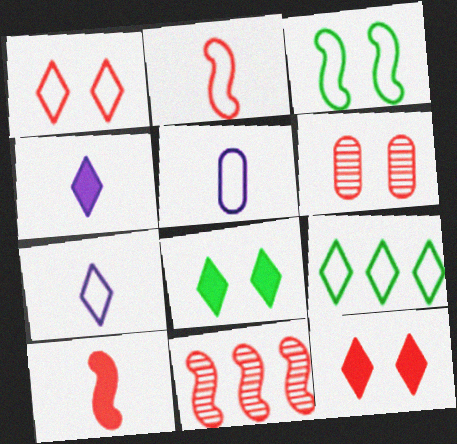[[1, 7, 9], 
[5, 8, 11]]